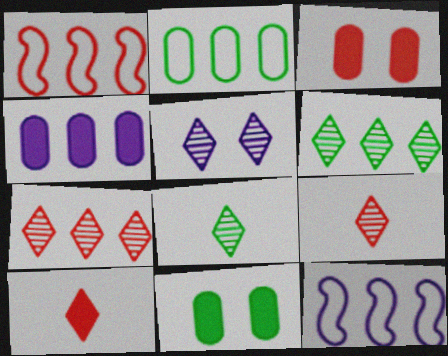[[1, 3, 9], 
[1, 4, 6], 
[3, 8, 12], 
[5, 6, 9], 
[5, 7, 8], 
[9, 11, 12]]